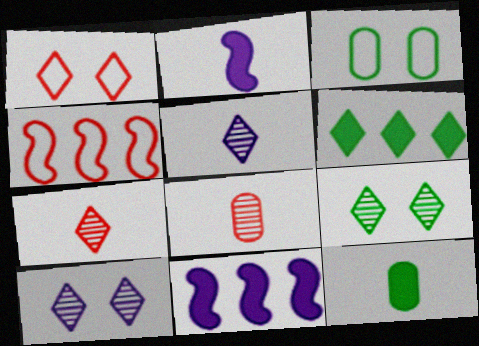[[1, 5, 6], 
[3, 7, 11], 
[4, 10, 12]]